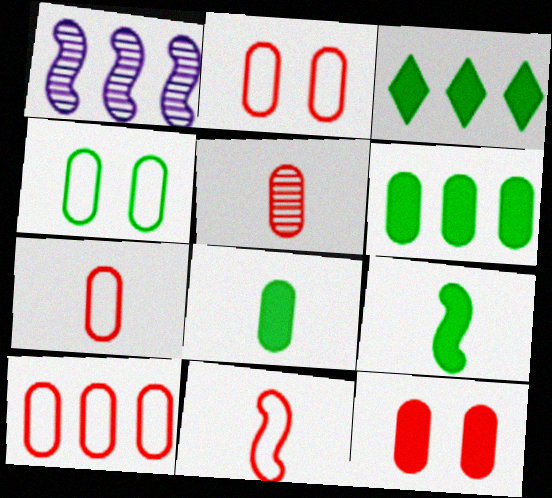[[1, 3, 10], 
[2, 7, 10], 
[5, 10, 12]]